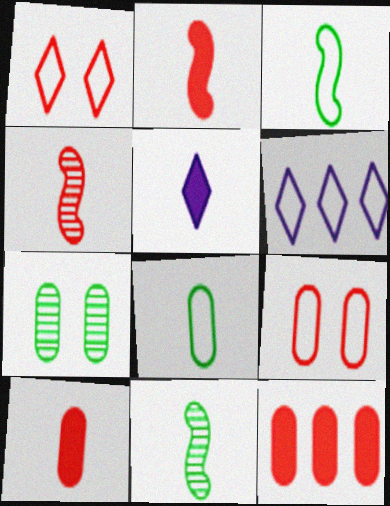[[1, 4, 12], 
[2, 6, 7], 
[3, 6, 9], 
[4, 5, 8]]